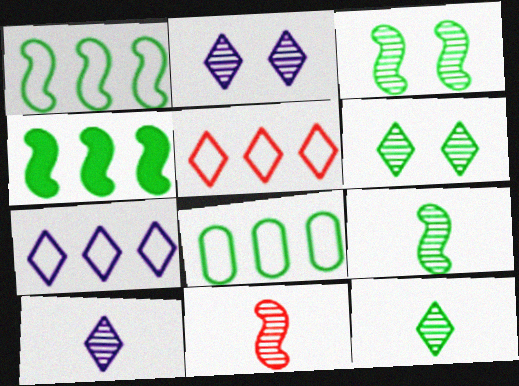[]